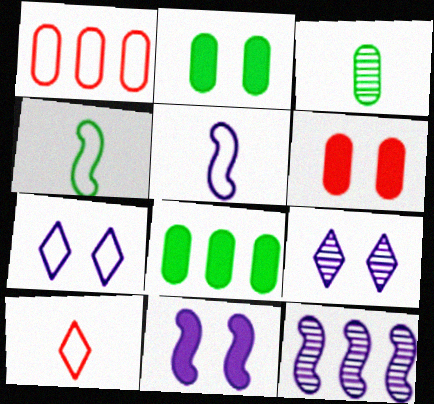[[1, 4, 7], 
[2, 10, 12], 
[5, 11, 12]]